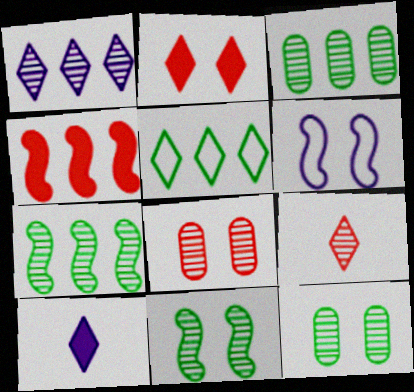[[2, 6, 12]]